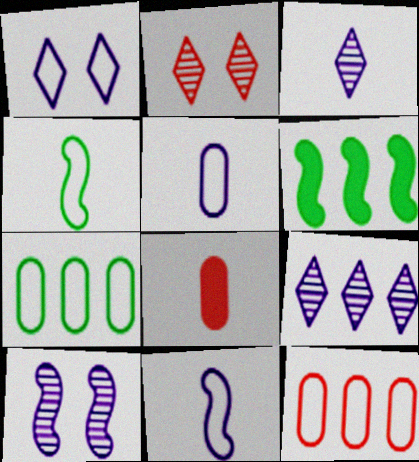[[1, 4, 12], 
[2, 5, 6], 
[3, 4, 8], 
[6, 9, 12]]